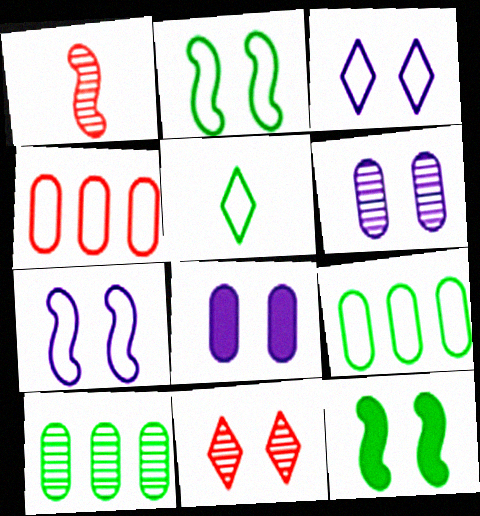[[2, 5, 9], 
[2, 8, 11], 
[4, 5, 7], 
[5, 10, 12]]